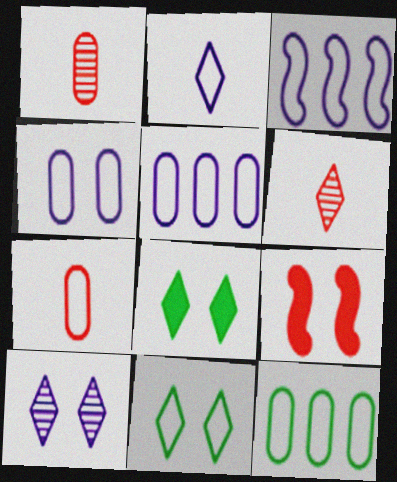[[1, 3, 8], 
[2, 3, 4], 
[3, 7, 11], 
[4, 7, 12]]